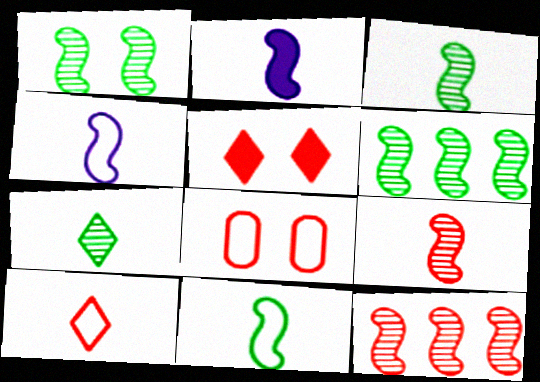[[1, 3, 6], 
[2, 9, 11]]